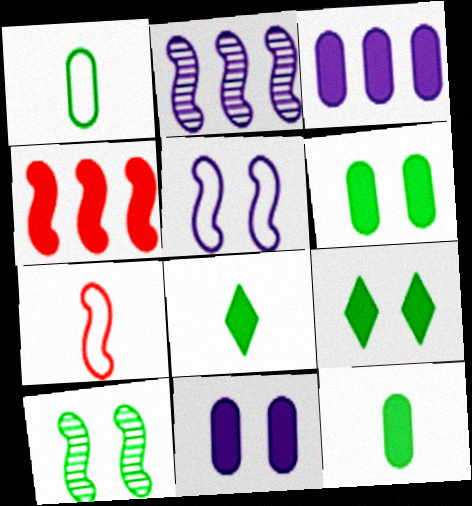[[4, 8, 11]]